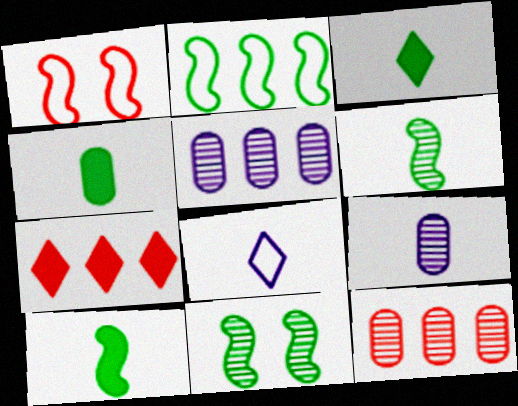[[1, 3, 5], 
[2, 5, 7], 
[2, 10, 11], 
[3, 4, 10]]